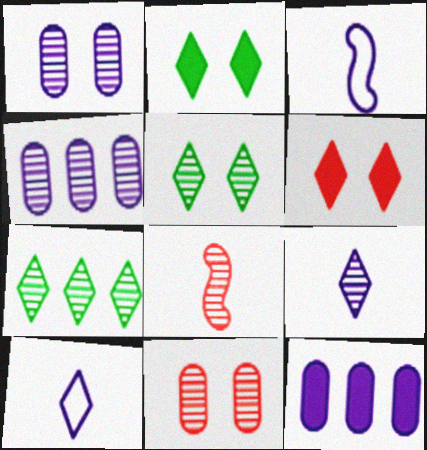[[1, 7, 8], 
[4, 5, 8], 
[6, 7, 10]]